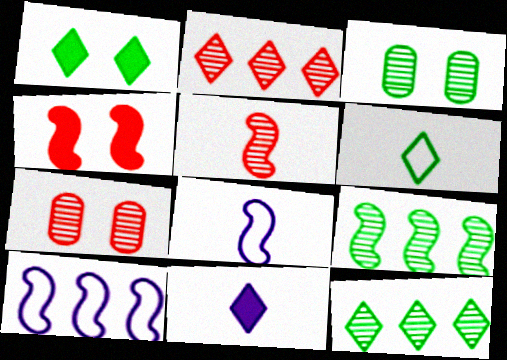[[1, 6, 12], 
[2, 5, 7], 
[4, 8, 9]]